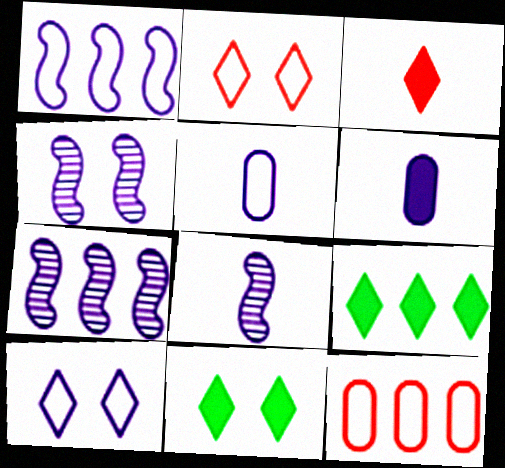[[1, 5, 10], 
[4, 7, 8], 
[6, 7, 10], 
[7, 9, 12], 
[8, 11, 12]]